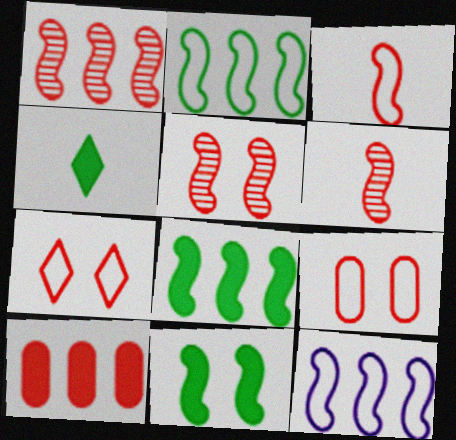[[1, 5, 6], 
[1, 8, 12], 
[6, 7, 10], 
[6, 11, 12]]